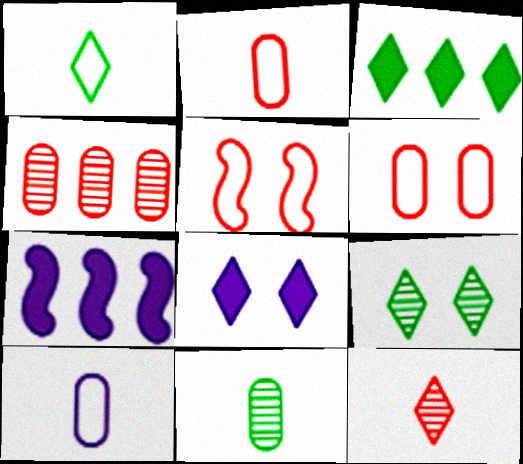[[1, 3, 9], 
[2, 7, 9]]